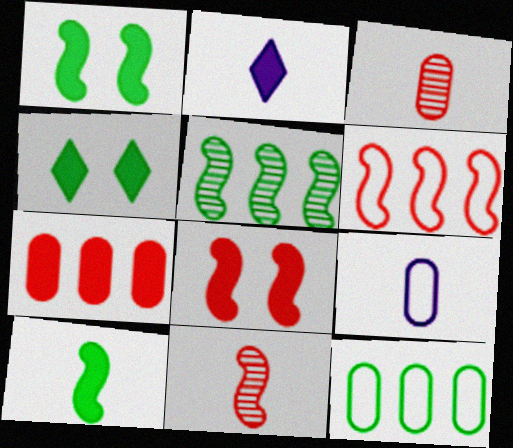[[1, 2, 7], 
[6, 8, 11]]